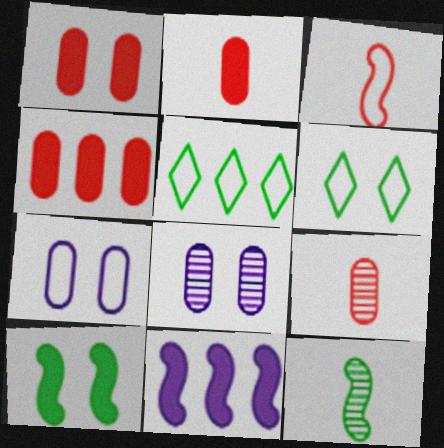[[1, 2, 4], 
[3, 5, 7], 
[6, 9, 11]]